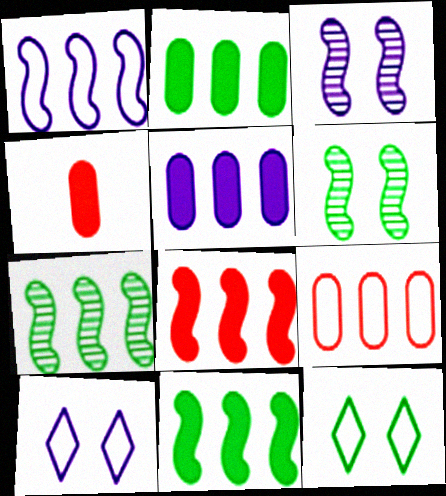[[1, 7, 8], 
[4, 7, 10]]